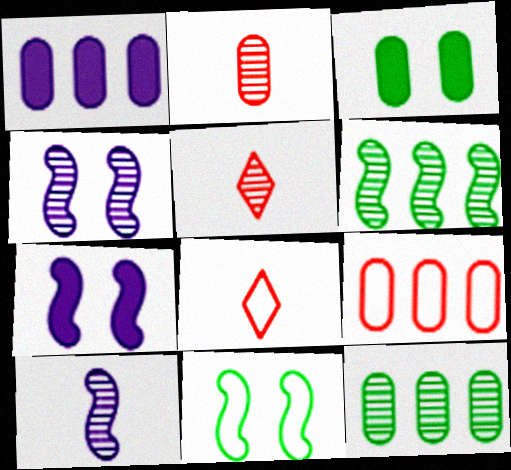[[1, 5, 11], 
[1, 9, 12], 
[4, 5, 12], 
[7, 8, 12]]